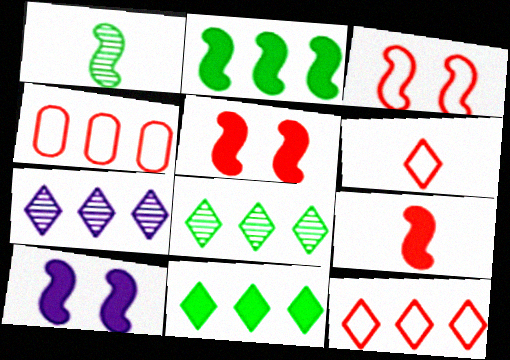[[2, 4, 7], 
[2, 9, 10], 
[3, 4, 6], 
[7, 11, 12]]